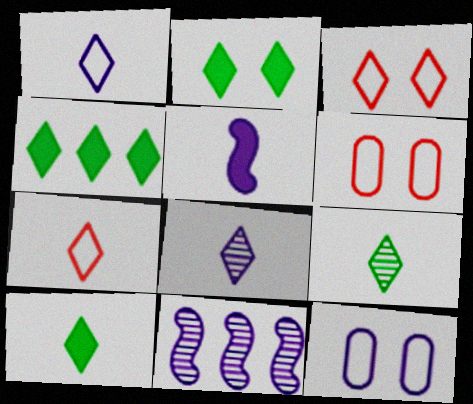[[2, 4, 10], 
[3, 4, 8], 
[6, 10, 11], 
[7, 8, 10]]